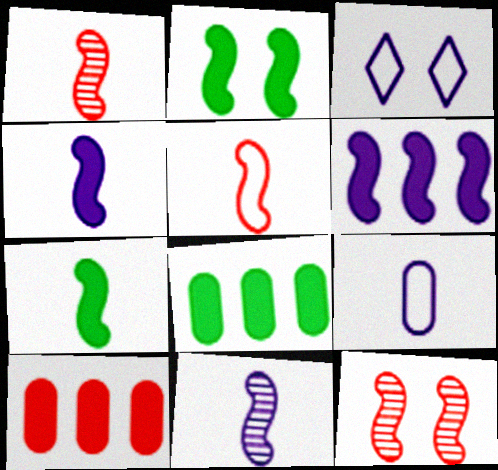[[1, 3, 8], 
[5, 7, 11]]